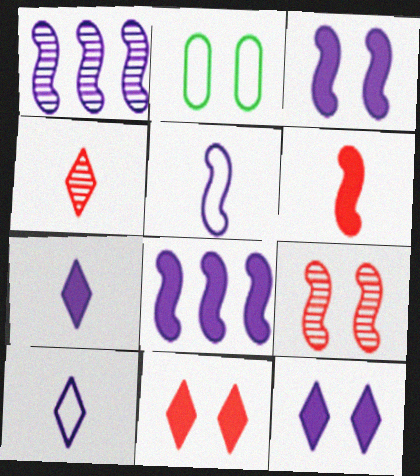[[1, 3, 5], 
[2, 4, 8], 
[2, 9, 12]]